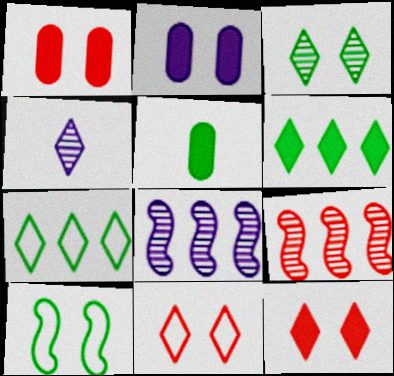[[4, 6, 11], 
[4, 7, 12], 
[5, 8, 11]]